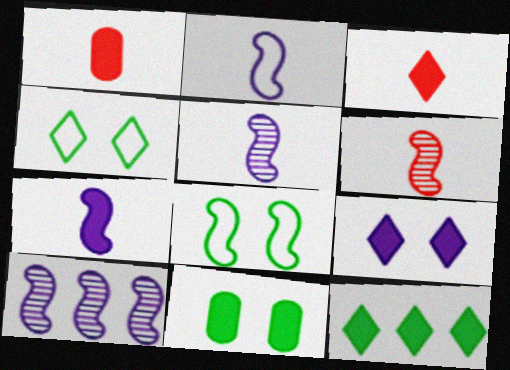[[1, 4, 10], 
[2, 5, 7], 
[3, 9, 12]]